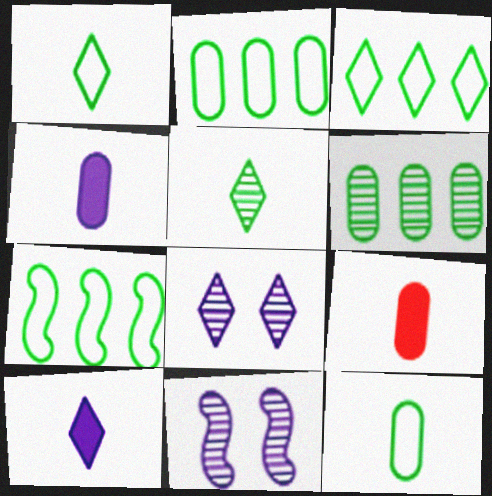[[2, 3, 7], 
[3, 9, 11], 
[7, 8, 9]]